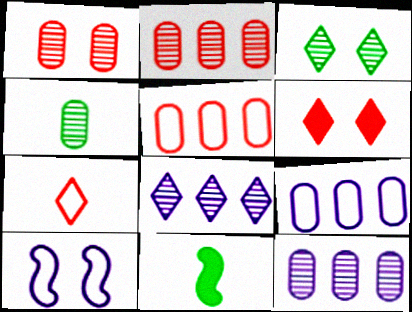[[1, 4, 12]]